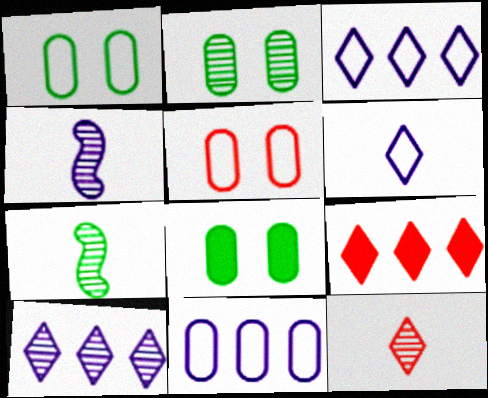[[1, 2, 8], 
[1, 4, 9]]